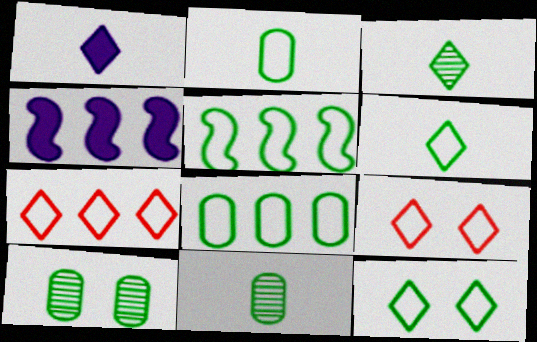[[2, 5, 12], 
[4, 9, 11]]